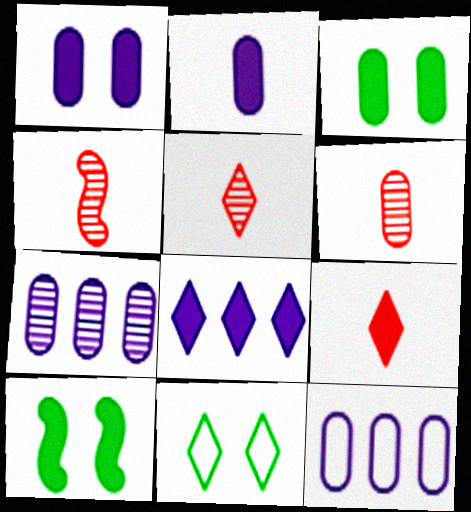[[3, 6, 12], 
[4, 5, 6], 
[5, 8, 11], 
[5, 10, 12]]